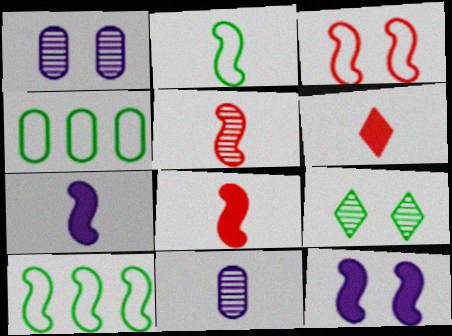[[1, 6, 10], 
[2, 5, 7], 
[2, 6, 11], 
[5, 10, 12]]